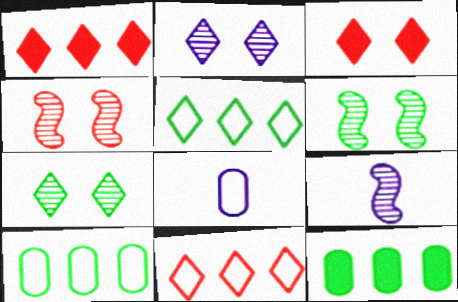[[1, 6, 8], 
[3, 9, 10]]